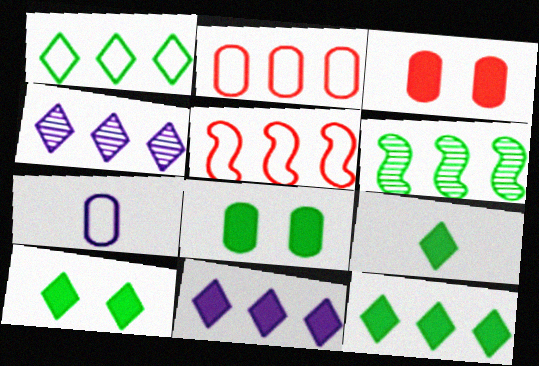[[2, 6, 11], 
[9, 10, 12]]